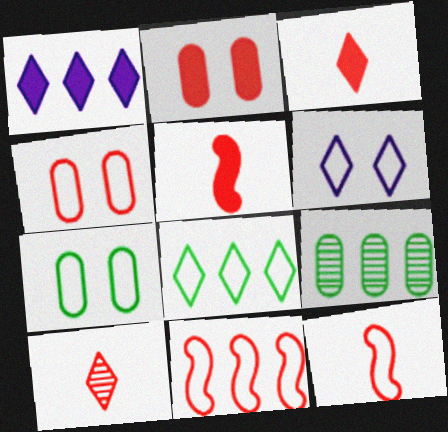[[1, 9, 11], 
[2, 10, 11], 
[5, 6, 9]]